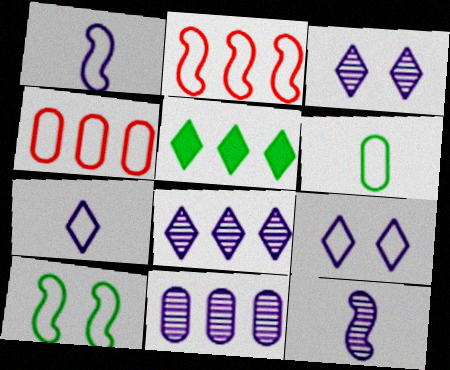[[1, 2, 10], 
[2, 5, 11], 
[2, 6, 9], 
[3, 11, 12], 
[4, 7, 10]]